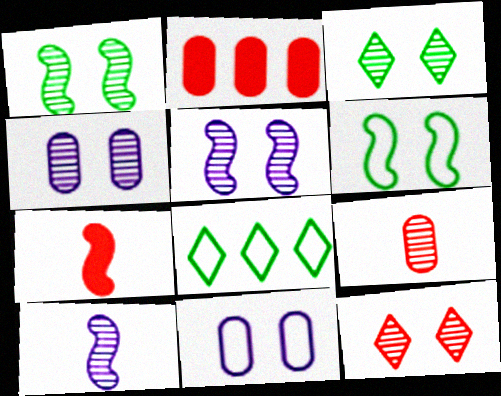[[1, 4, 12], 
[4, 7, 8]]